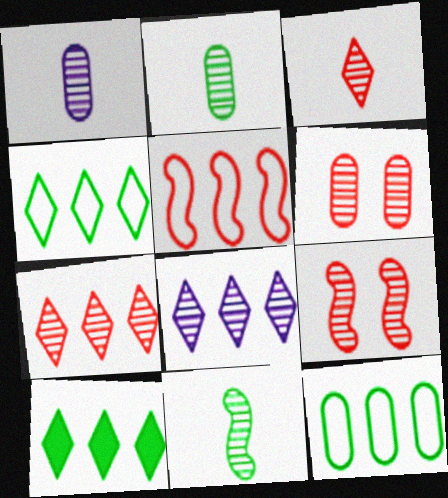[[1, 3, 11], 
[2, 8, 9], 
[6, 8, 11]]